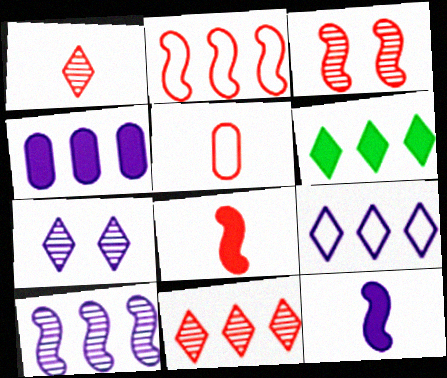[[1, 5, 8], 
[2, 3, 8], 
[4, 9, 10], 
[6, 9, 11]]